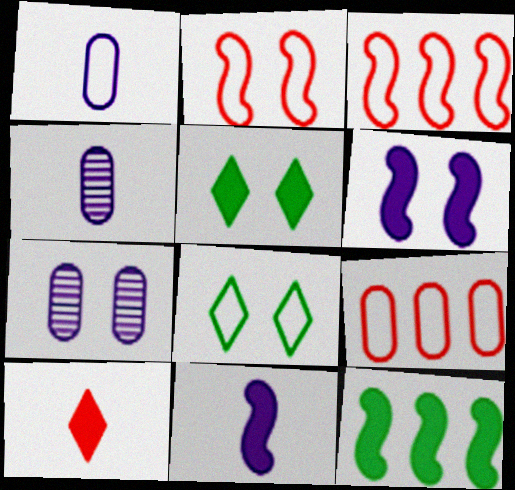[[1, 3, 8], 
[2, 5, 7], 
[3, 4, 5]]